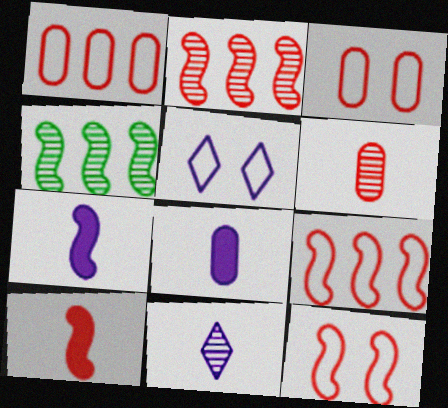[[2, 10, 12], 
[4, 7, 12]]